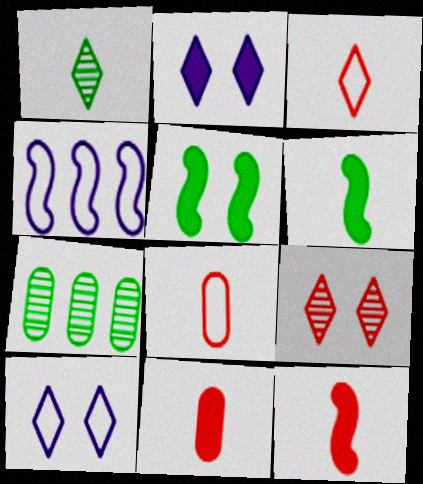[[7, 10, 12]]